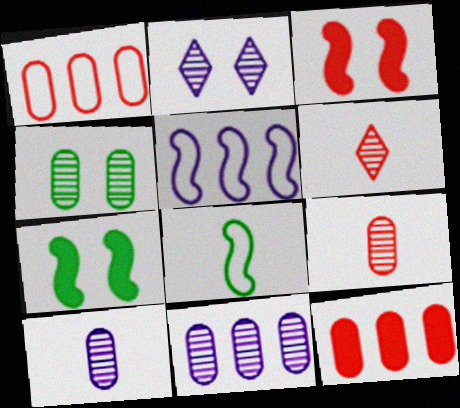[[1, 3, 6], 
[2, 8, 12], 
[4, 9, 11]]